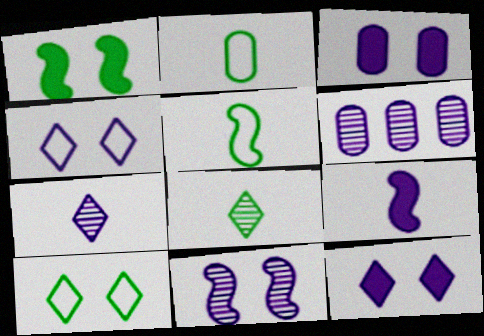[[3, 4, 11], 
[4, 6, 9], 
[6, 7, 11]]